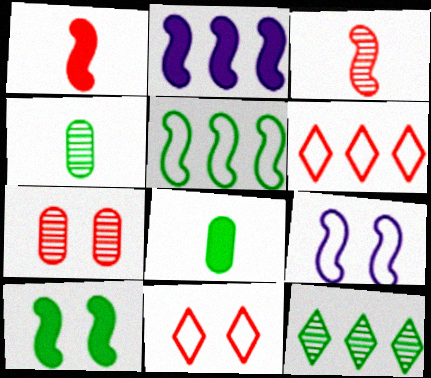[[1, 2, 10], 
[1, 6, 7], 
[2, 4, 11]]